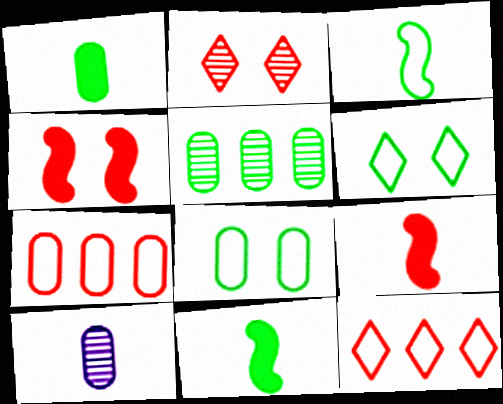[[1, 5, 8], 
[2, 7, 9], 
[5, 6, 11]]